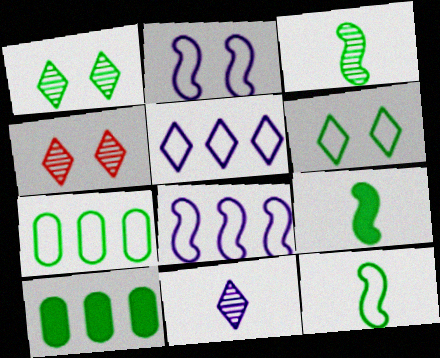[[1, 7, 9], 
[1, 10, 12], 
[3, 6, 10], 
[3, 9, 12], 
[6, 7, 12]]